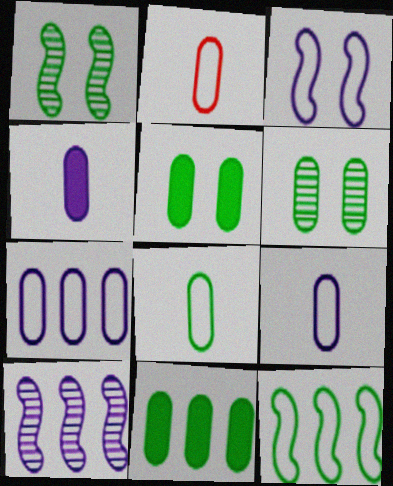[[2, 8, 9], 
[6, 8, 11]]